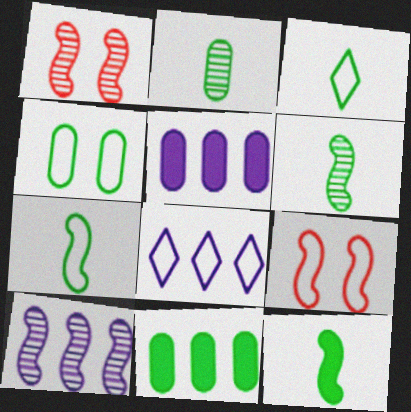[[1, 3, 5], 
[1, 6, 10], 
[2, 3, 12], 
[2, 4, 11], 
[5, 8, 10], 
[6, 7, 12], 
[9, 10, 12]]